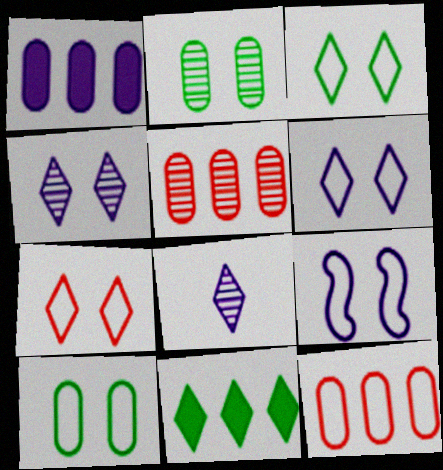[[1, 8, 9], 
[3, 6, 7], 
[7, 8, 11], 
[7, 9, 10]]